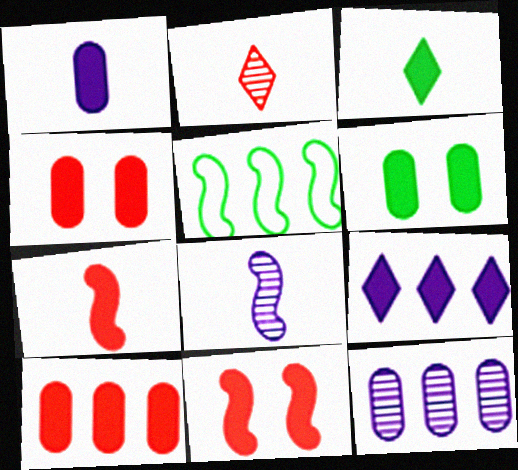[[1, 3, 7], 
[1, 6, 10], 
[5, 8, 11], 
[6, 7, 9]]